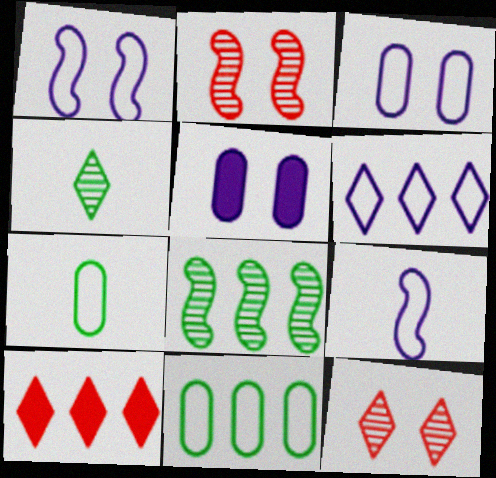[[3, 6, 9]]